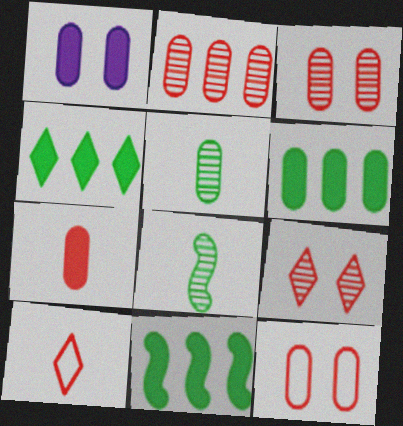[[1, 6, 7], 
[2, 7, 12], 
[4, 6, 11]]